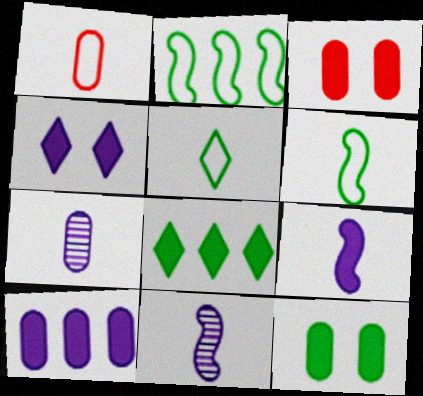[[3, 8, 9], 
[4, 9, 10]]